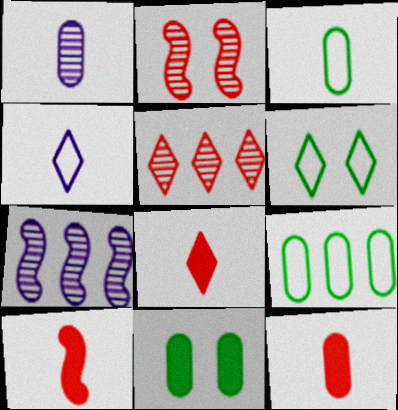[[1, 3, 12], 
[6, 7, 12], 
[8, 10, 12]]